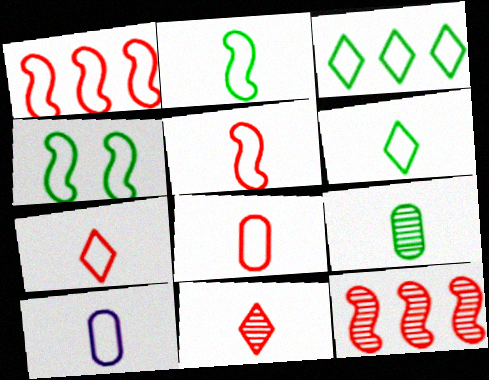[[2, 7, 10], 
[5, 6, 10], 
[5, 7, 8]]